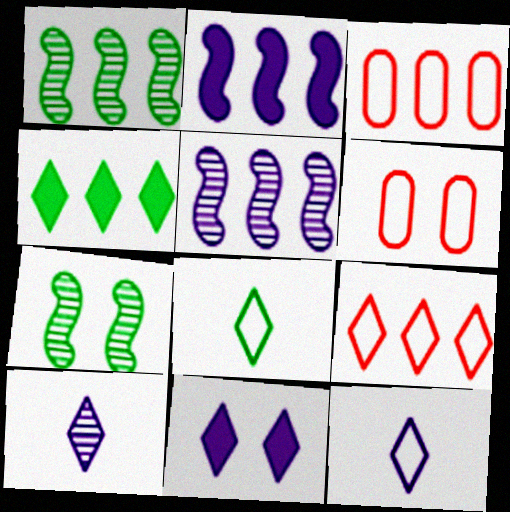[[3, 4, 5], 
[6, 7, 11]]